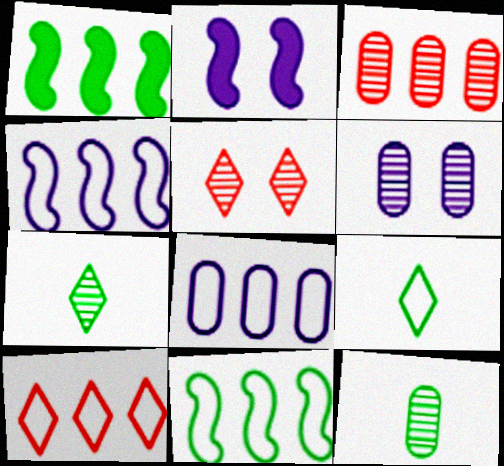[[2, 3, 9], 
[2, 10, 12], 
[3, 6, 12], 
[8, 10, 11]]